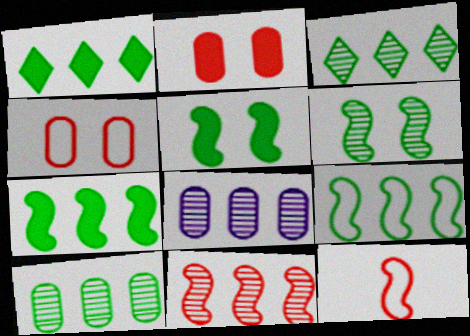[[1, 9, 10], 
[3, 8, 11]]